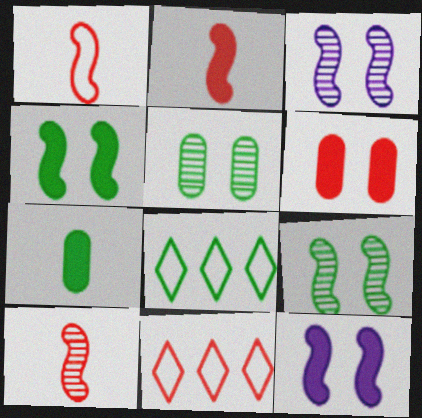[[1, 2, 10], 
[3, 7, 11], 
[6, 10, 11], 
[7, 8, 9]]